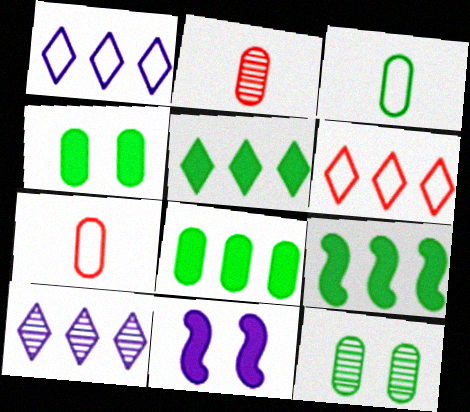[[3, 8, 12], 
[5, 6, 10], 
[5, 8, 9]]